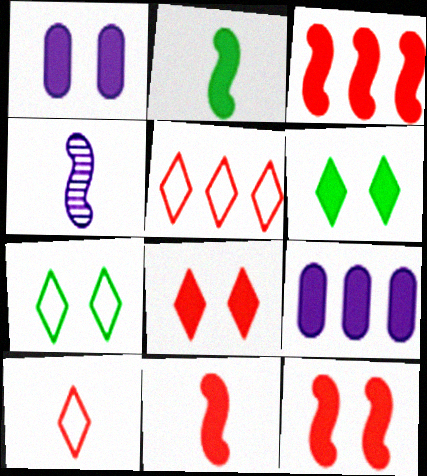[[1, 6, 12], 
[2, 8, 9], 
[3, 11, 12], 
[6, 9, 11]]